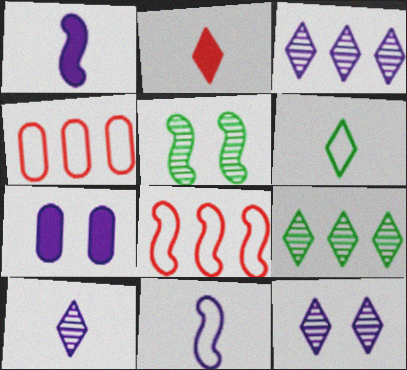[[1, 5, 8], 
[2, 6, 10], 
[3, 7, 11], 
[3, 10, 12]]